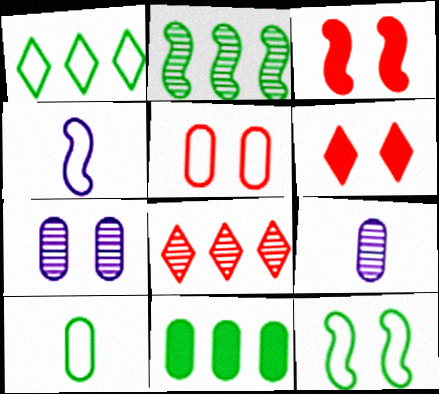[[1, 2, 11], 
[1, 3, 9], 
[1, 4, 5], 
[1, 10, 12], 
[2, 3, 4], 
[5, 9, 11], 
[6, 7, 12]]